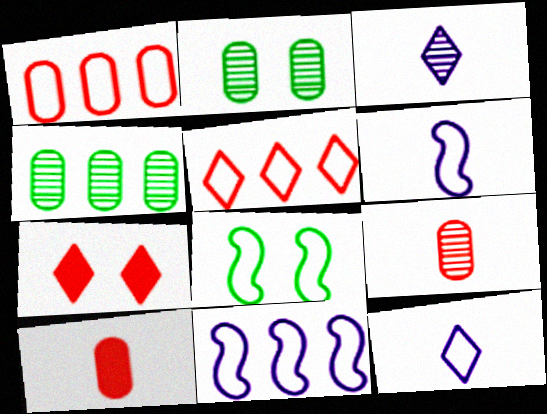[[1, 8, 12], 
[4, 6, 7]]